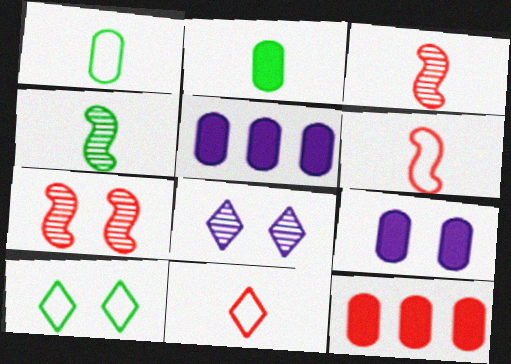[[2, 9, 12], 
[3, 5, 10], 
[7, 9, 10], 
[7, 11, 12]]